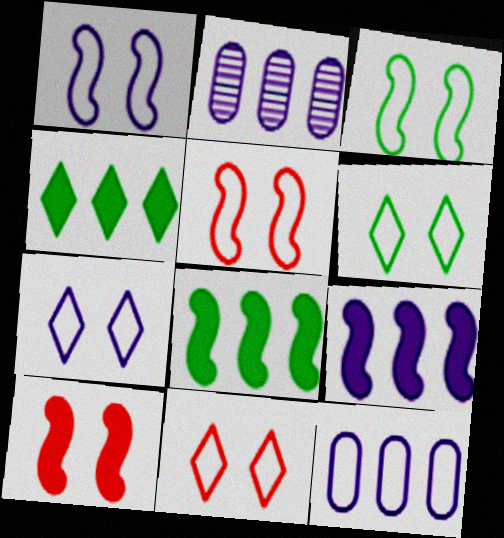[[1, 3, 5], 
[6, 7, 11]]